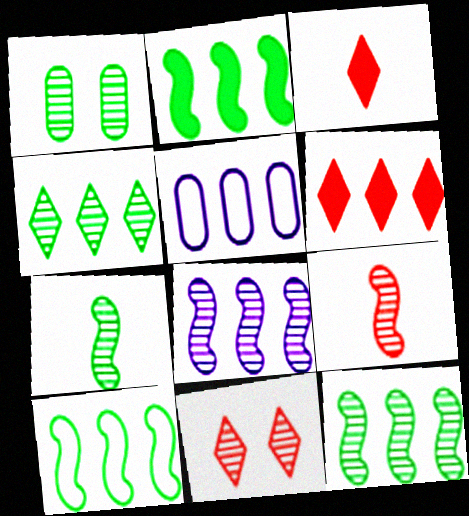[[1, 4, 7], 
[2, 10, 12], 
[5, 6, 12]]